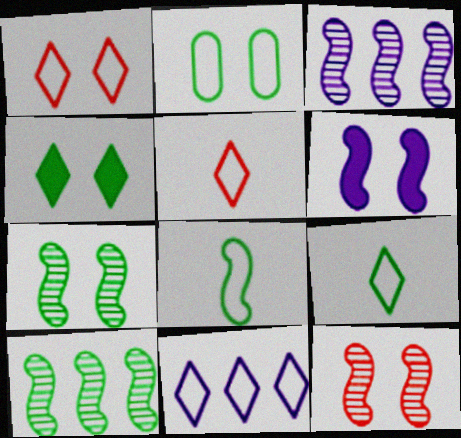[[1, 9, 11], 
[2, 4, 7]]